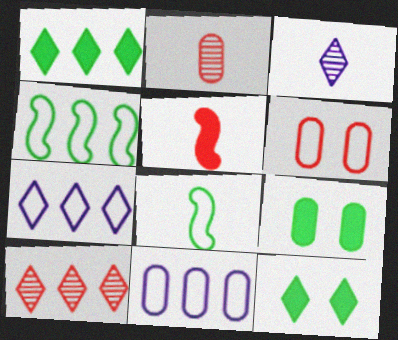[[1, 7, 10], 
[2, 9, 11], 
[5, 6, 10], 
[6, 7, 8]]